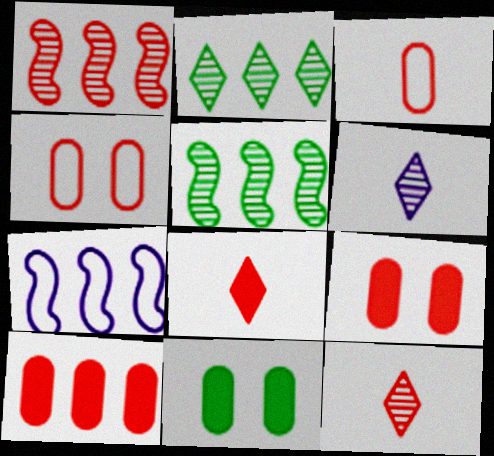[[1, 4, 8], 
[2, 7, 10], 
[7, 11, 12]]